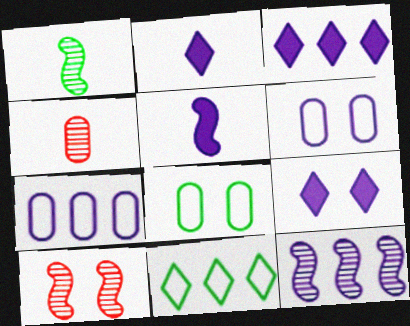[[1, 10, 12], 
[2, 3, 9], 
[2, 6, 12], 
[3, 7, 12], 
[8, 9, 10]]